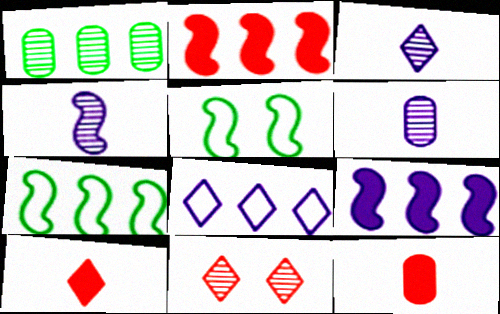[[1, 2, 8], 
[1, 4, 11], 
[2, 4, 5], 
[3, 4, 6]]